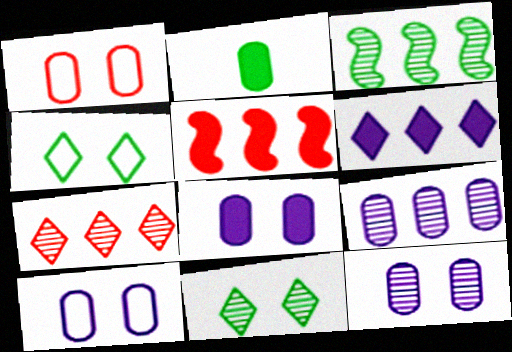[[1, 2, 9], 
[2, 3, 4], 
[3, 7, 9], 
[8, 10, 12]]